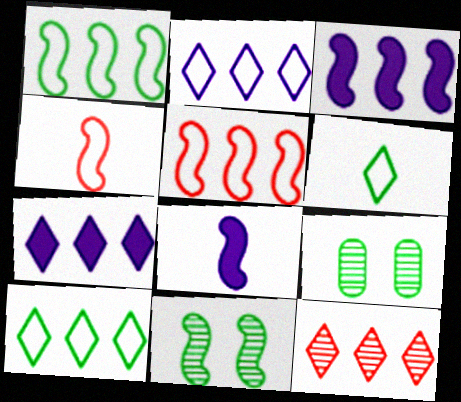[[3, 4, 11], 
[4, 7, 9], 
[5, 8, 11], 
[7, 10, 12]]